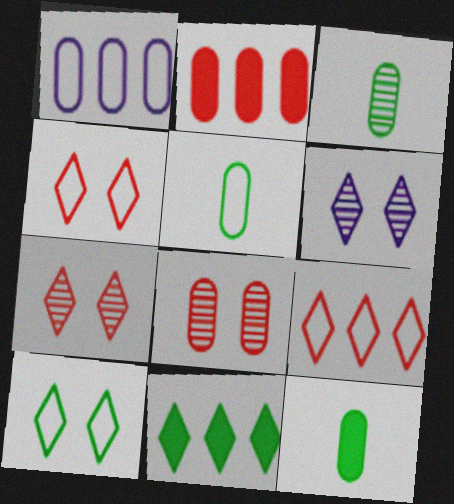[[1, 8, 12], 
[3, 5, 12]]